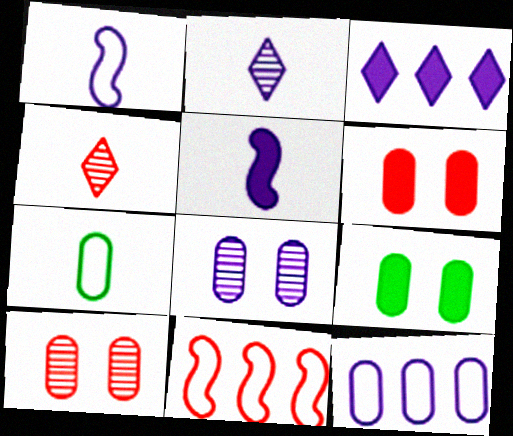[[1, 3, 8], 
[2, 9, 11], 
[4, 5, 7], 
[4, 6, 11]]